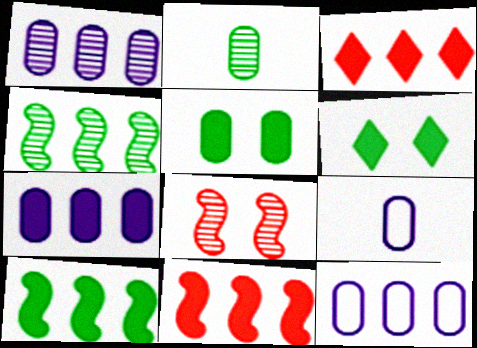[[1, 7, 12], 
[3, 4, 12], 
[3, 7, 10]]